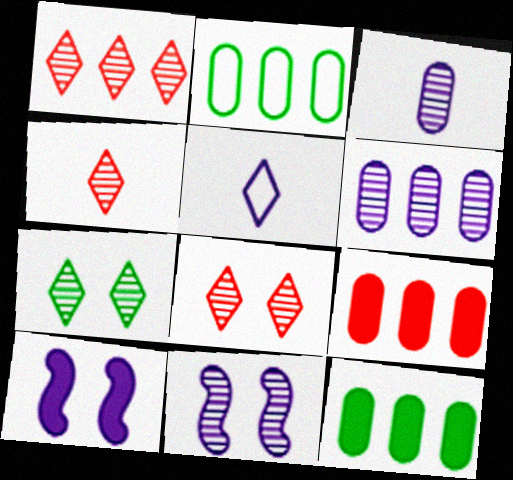[[1, 4, 8], 
[2, 4, 10], 
[2, 6, 9], 
[5, 6, 10]]